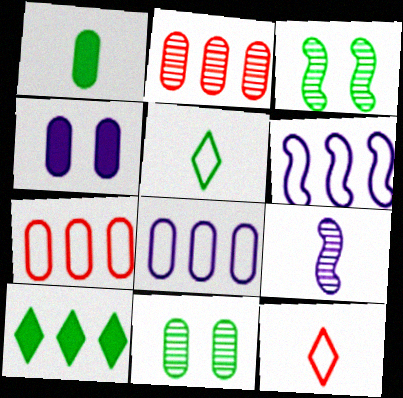[[1, 9, 12], 
[2, 6, 10]]